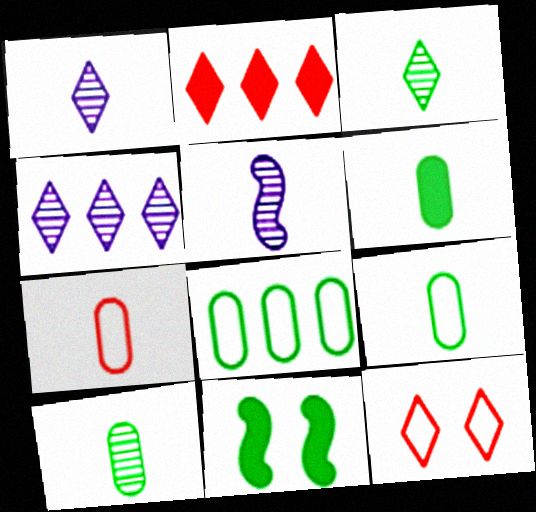[[3, 8, 11], 
[4, 7, 11], 
[6, 9, 10]]